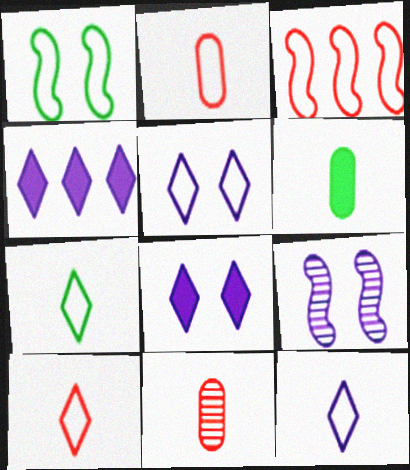[[1, 4, 11], 
[7, 10, 12]]